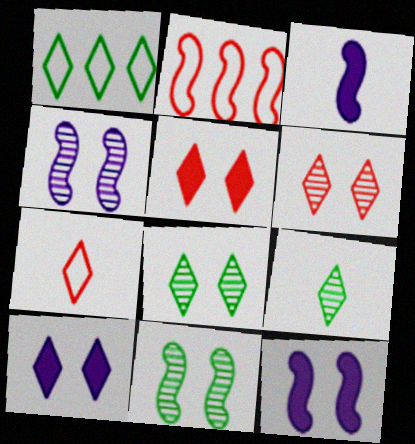[[2, 3, 11]]